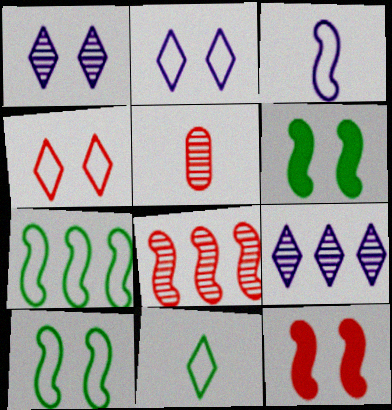[[3, 6, 8]]